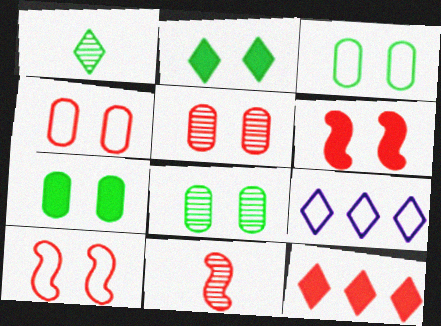[[3, 7, 8], 
[4, 11, 12], 
[7, 9, 11]]